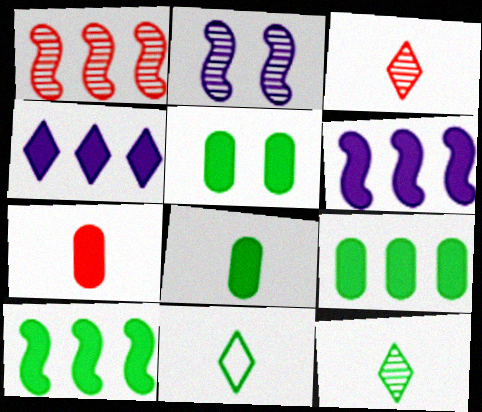[[5, 8, 9]]